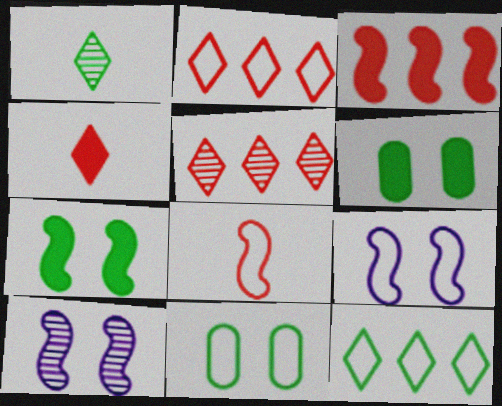[]